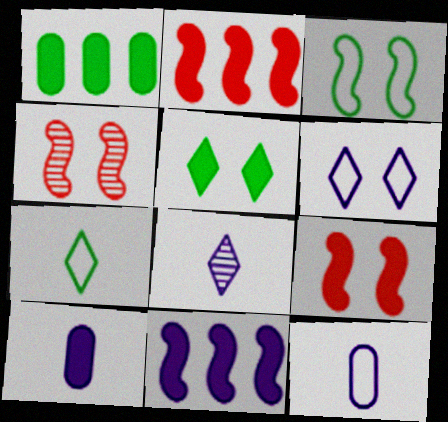[[2, 5, 10]]